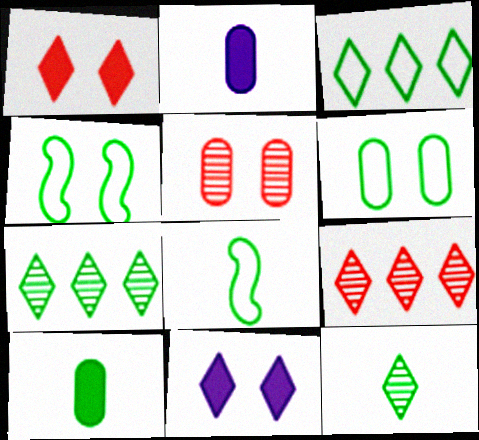[[2, 4, 9], 
[3, 6, 8], 
[4, 5, 11], 
[4, 7, 10], 
[8, 10, 12]]